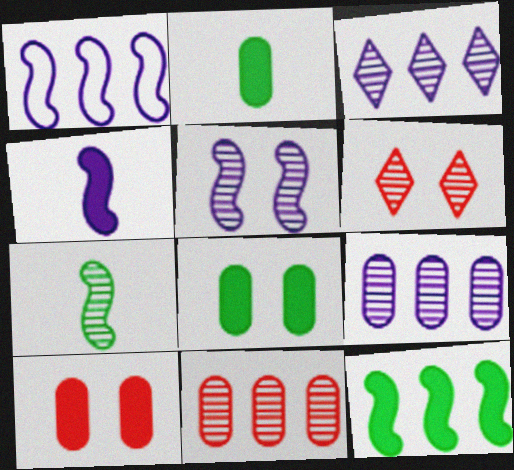[[1, 2, 6], 
[1, 4, 5], 
[6, 7, 9]]